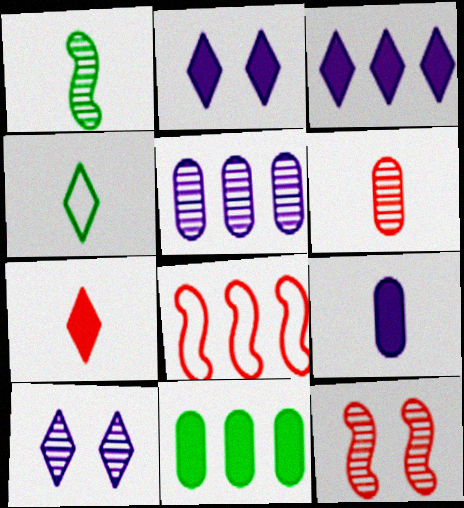[]